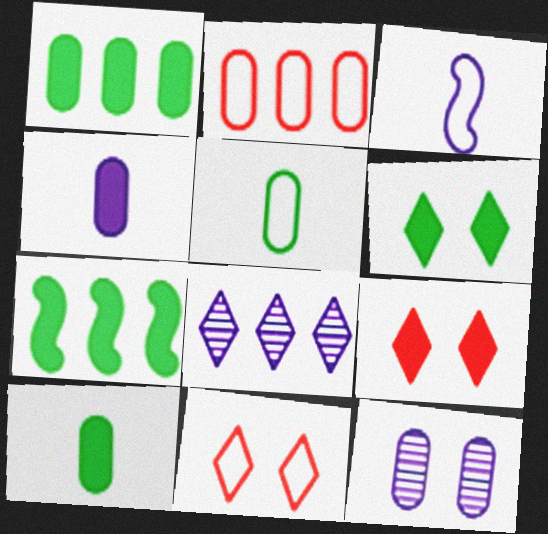[[2, 7, 8], 
[2, 10, 12], 
[4, 7, 9], 
[6, 7, 10]]